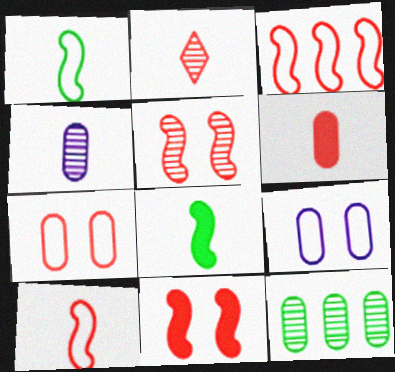[[2, 6, 10], 
[6, 9, 12]]